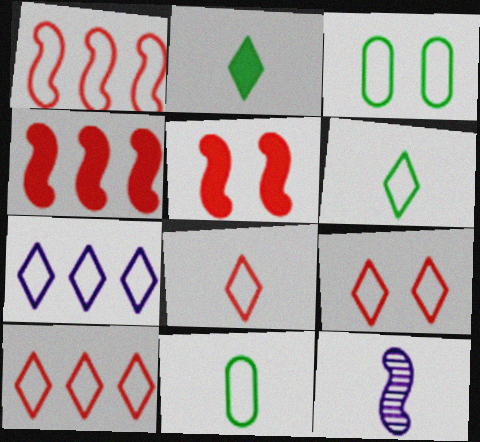[[6, 7, 9], 
[8, 9, 10]]